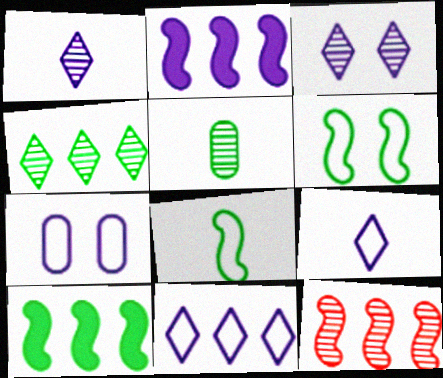[[1, 2, 7], 
[3, 5, 12]]